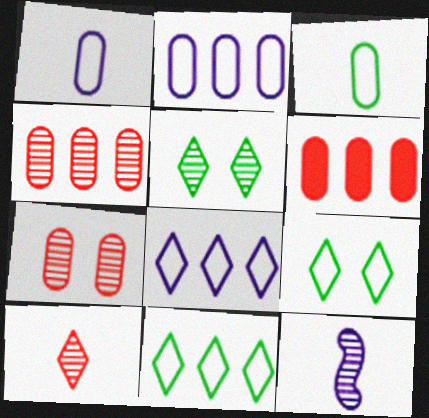[[4, 5, 12], 
[6, 9, 12]]